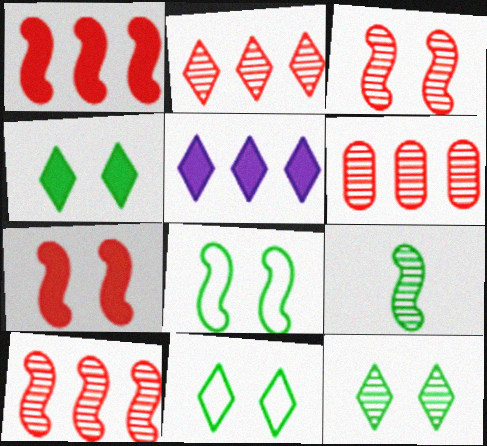[[2, 6, 10], 
[4, 11, 12]]